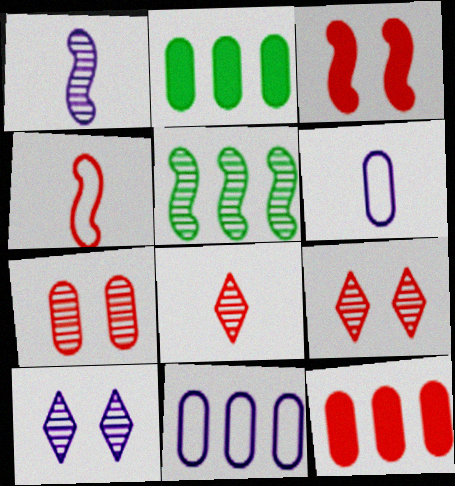[[2, 4, 10], 
[2, 6, 7], 
[4, 9, 12]]